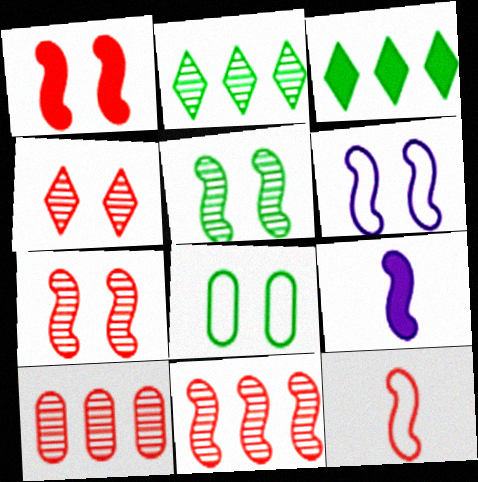[[1, 5, 6], 
[1, 11, 12]]